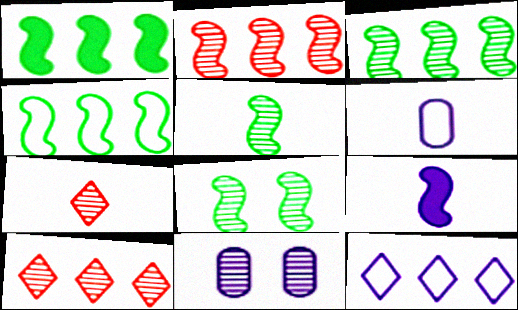[[1, 3, 4], 
[3, 5, 8], 
[3, 7, 11], 
[5, 10, 11], 
[9, 11, 12]]